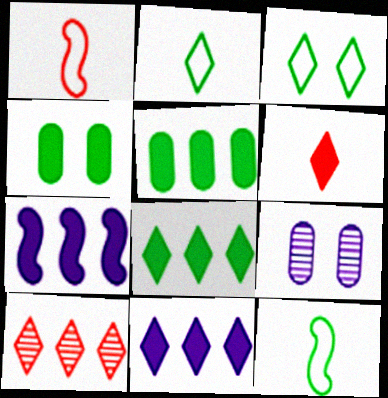[[1, 8, 9], 
[4, 6, 7]]